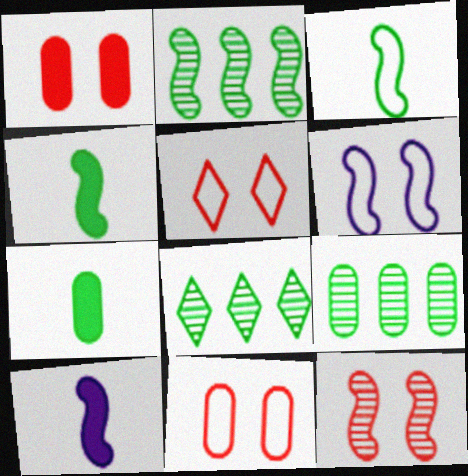[[1, 5, 12], 
[2, 8, 9], 
[5, 9, 10], 
[8, 10, 11]]